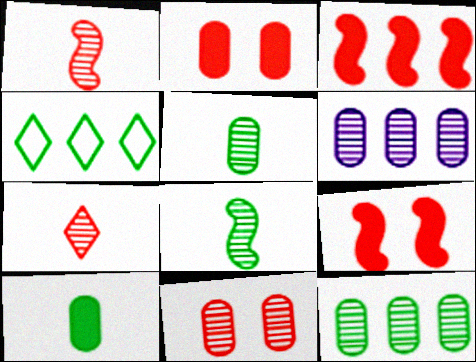[[3, 4, 6], 
[5, 6, 11]]